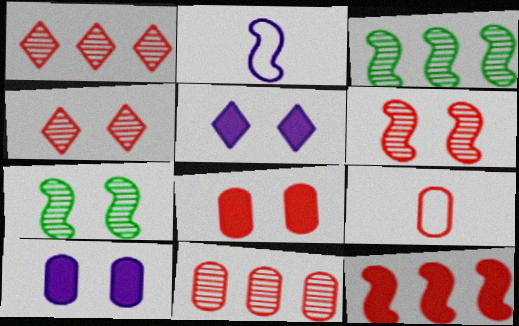[[2, 7, 12], 
[3, 5, 9], 
[4, 9, 12], 
[8, 9, 11]]